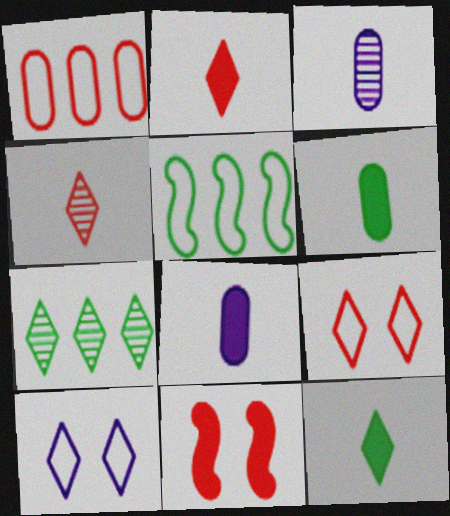[[1, 4, 11], 
[2, 7, 10]]